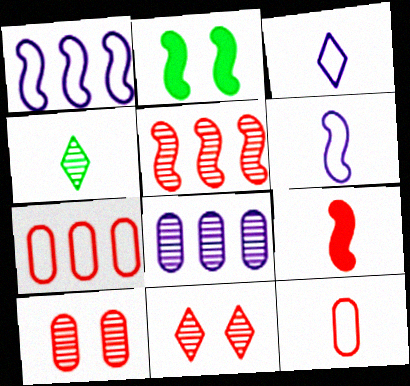[[2, 5, 6], 
[7, 9, 11]]